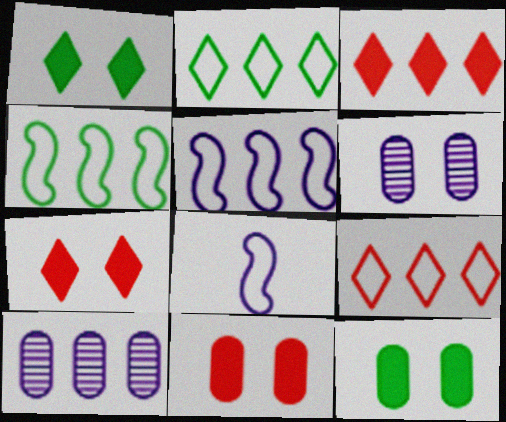[[3, 4, 10]]